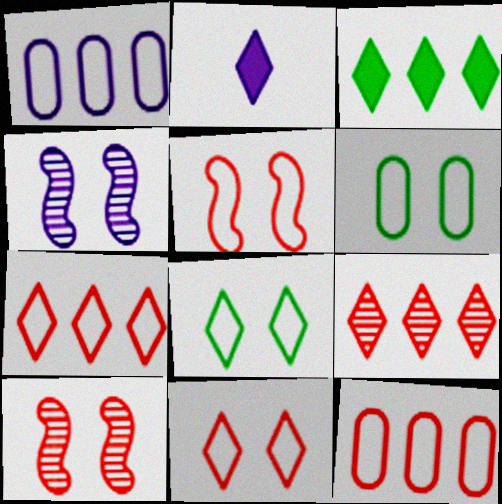[[1, 2, 4], 
[2, 8, 9]]